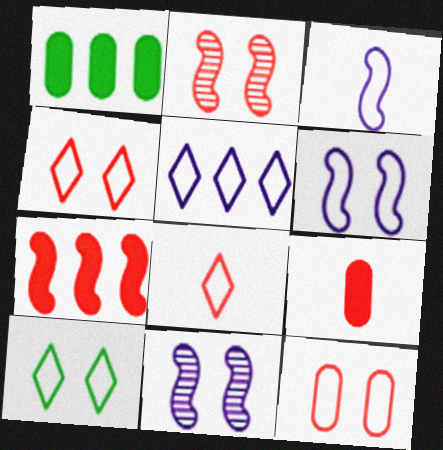[[1, 8, 11], 
[5, 8, 10], 
[6, 10, 12]]